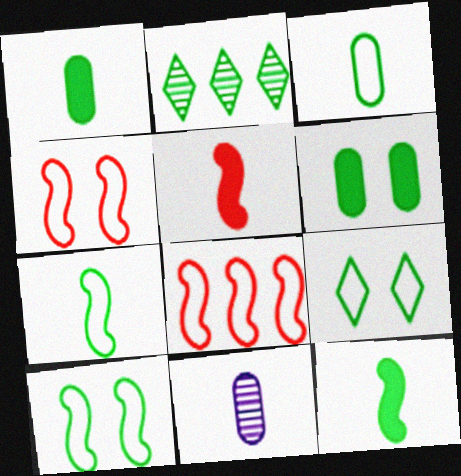[[1, 2, 10], 
[2, 6, 7]]